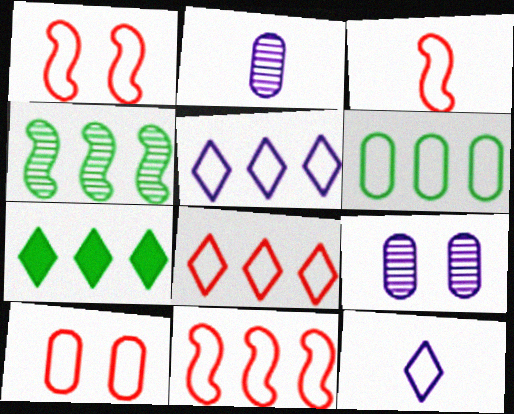[[1, 2, 7], 
[1, 3, 11], 
[1, 6, 12], 
[3, 7, 9], 
[3, 8, 10], 
[4, 6, 7], 
[5, 6, 11]]